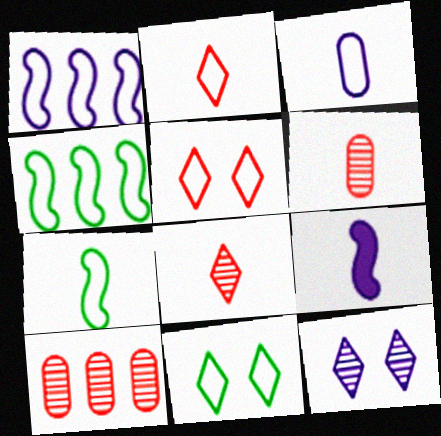[[2, 3, 7], 
[3, 4, 5], 
[9, 10, 11]]